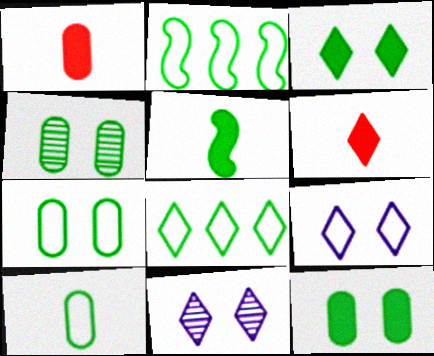[[1, 2, 11], 
[4, 5, 8], 
[4, 7, 12], 
[6, 8, 11]]